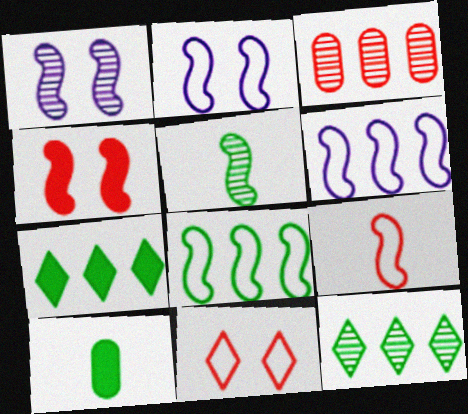[[2, 8, 9], 
[3, 6, 7], 
[4, 5, 6]]